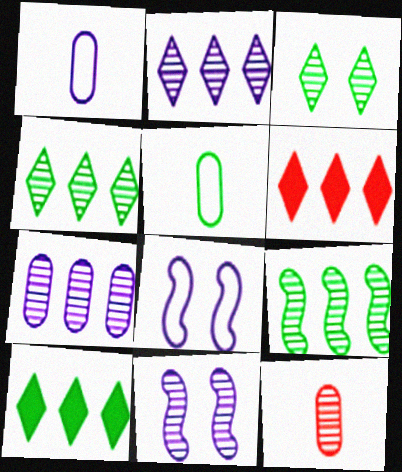[[4, 11, 12], 
[5, 6, 11], 
[8, 10, 12]]